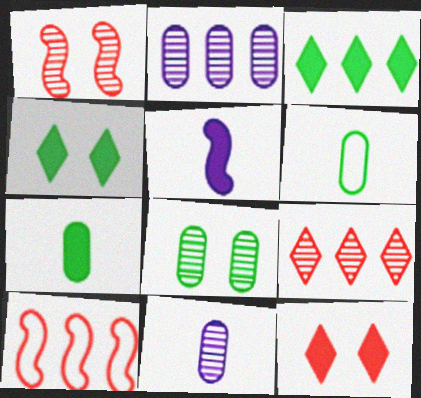[[2, 3, 10], 
[4, 10, 11]]